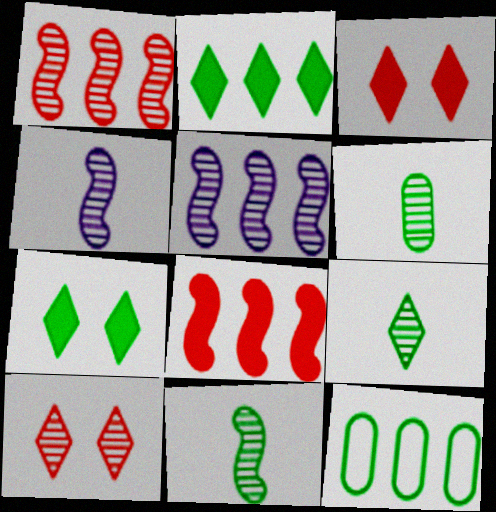[[3, 4, 12], 
[5, 6, 10], 
[6, 9, 11], 
[7, 11, 12]]